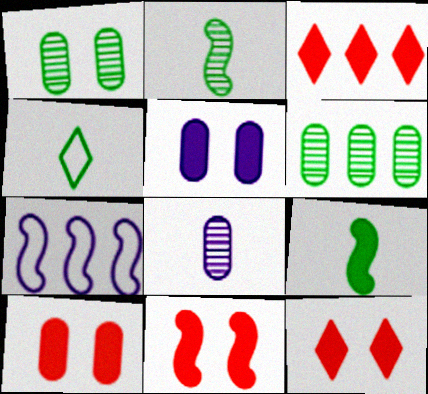[[2, 7, 11], 
[3, 5, 9], 
[3, 6, 7], 
[10, 11, 12]]